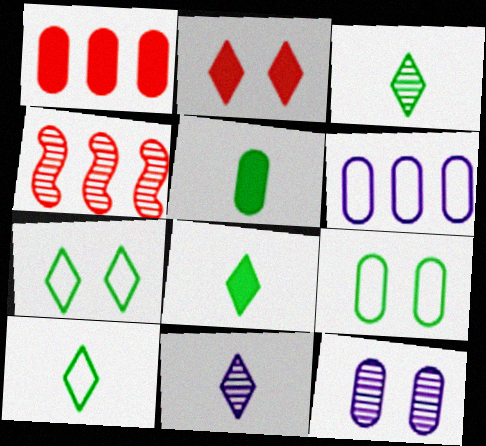[[3, 4, 12], 
[3, 8, 10]]